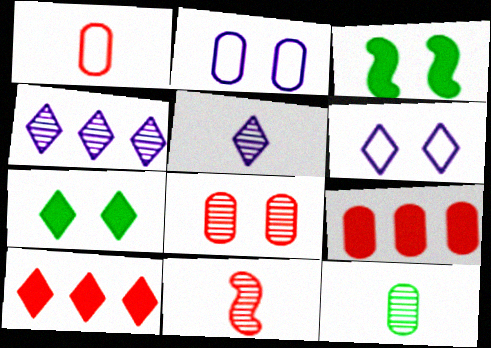[[1, 3, 4], 
[1, 8, 9], 
[2, 9, 12], 
[3, 6, 8], 
[5, 11, 12]]